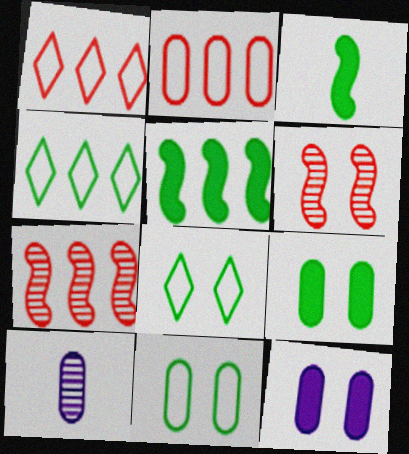[[2, 9, 10], 
[6, 8, 12]]